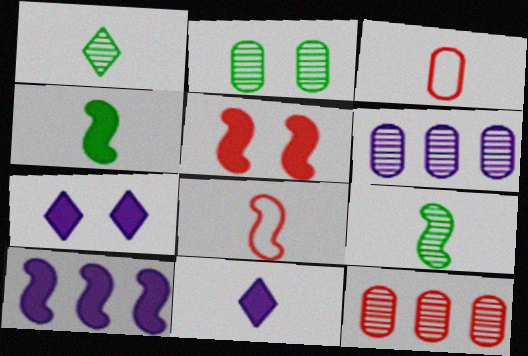[[3, 9, 11], 
[4, 5, 10]]